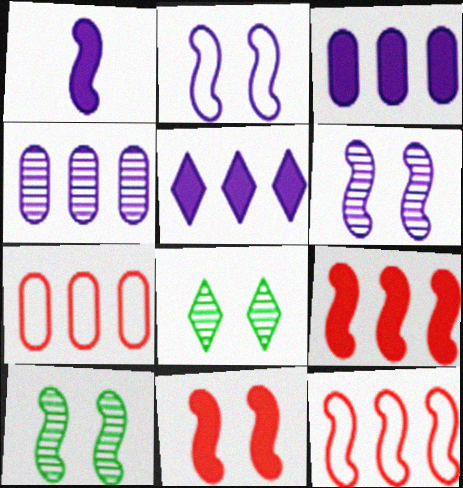[[1, 7, 8], 
[1, 10, 12], 
[2, 10, 11]]